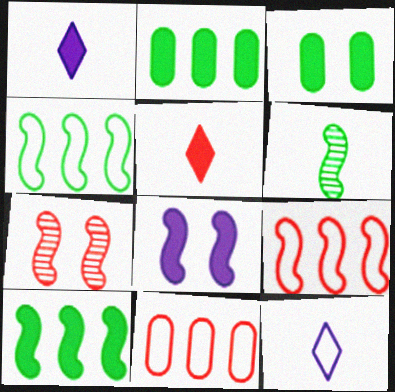[[2, 5, 8], 
[2, 7, 12], 
[5, 7, 11], 
[6, 8, 9]]